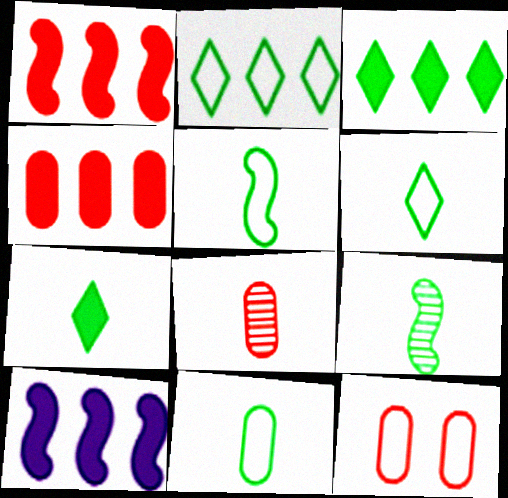[[3, 4, 10], 
[4, 8, 12], 
[5, 6, 11], 
[7, 9, 11]]